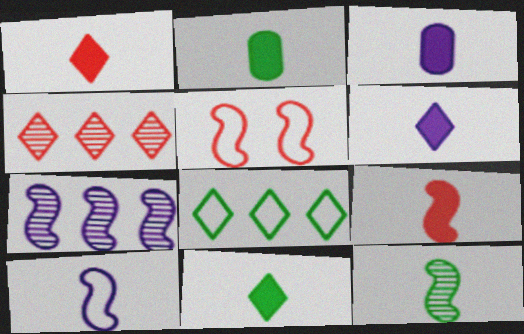[[1, 6, 11], 
[2, 6, 9], 
[3, 9, 11], 
[9, 10, 12]]